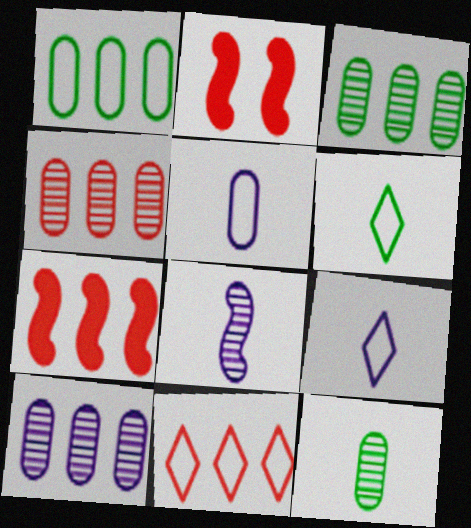[[2, 3, 9], 
[2, 6, 10], 
[3, 4, 10], 
[4, 7, 11]]